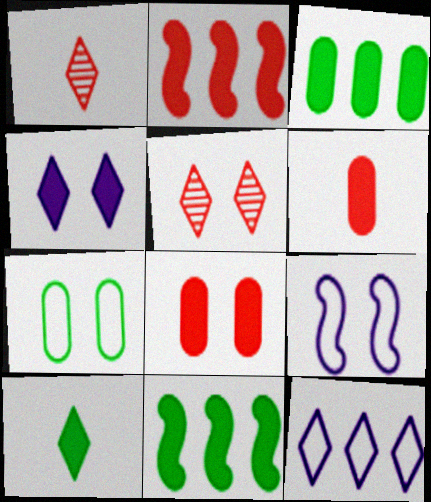[[1, 3, 9], 
[4, 6, 11], 
[5, 10, 12]]